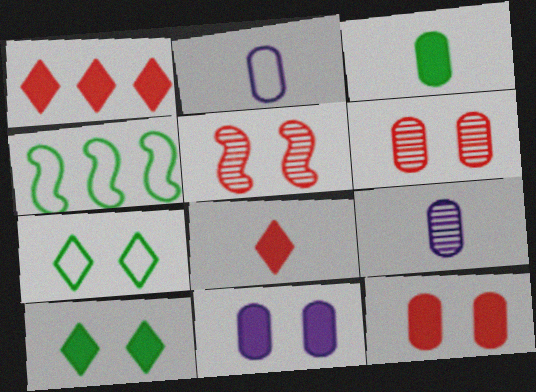[[5, 7, 11]]